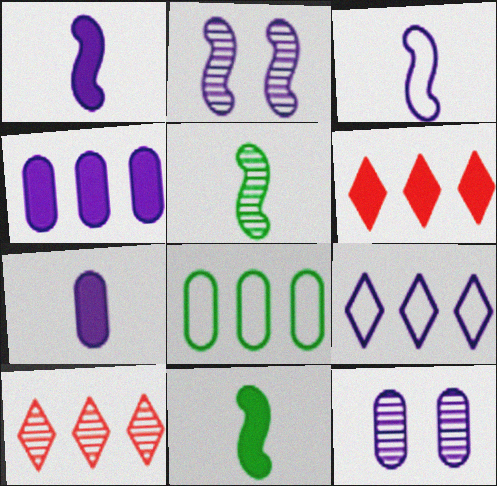[[1, 9, 12], 
[2, 7, 9], 
[5, 10, 12]]